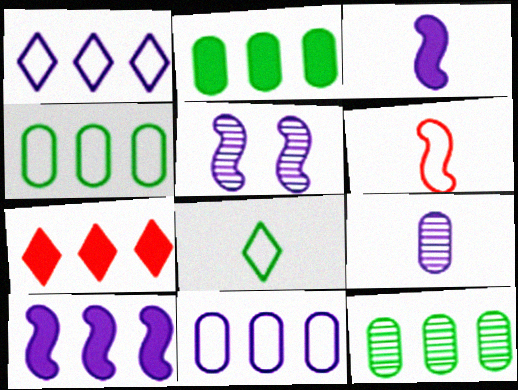[[2, 4, 12], 
[2, 7, 10]]